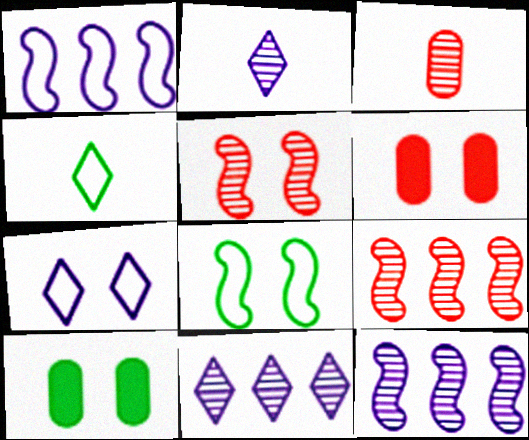[[4, 6, 12], 
[5, 7, 10]]